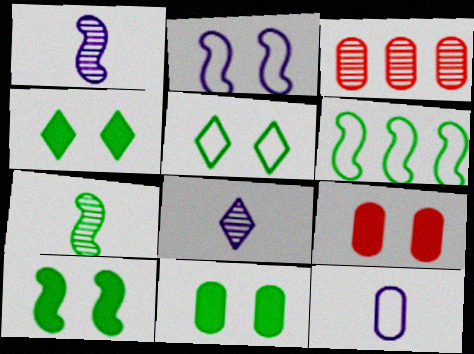[[3, 11, 12], 
[4, 10, 11], 
[6, 7, 10], 
[6, 8, 9]]